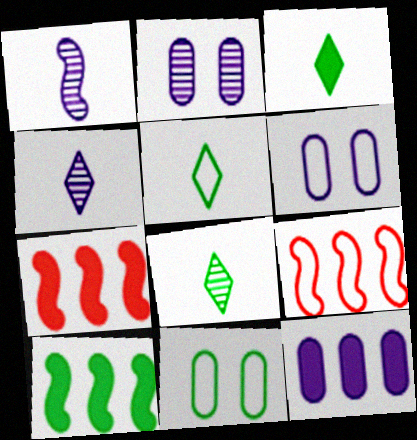[[2, 3, 9], 
[2, 5, 7], 
[3, 5, 8], 
[4, 7, 11], 
[5, 6, 9], 
[6, 7, 8], 
[8, 10, 11]]